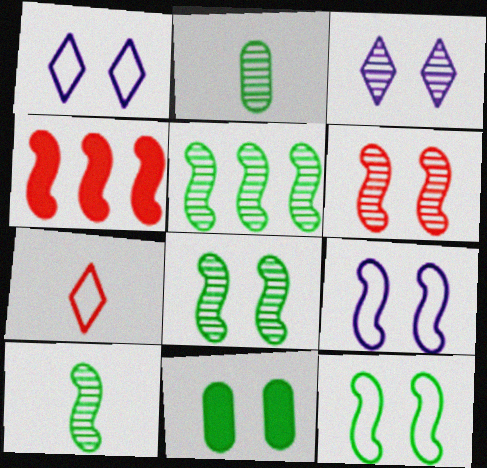[[1, 2, 4], 
[1, 6, 11], 
[4, 9, 10], 
[5, 8, 10]]